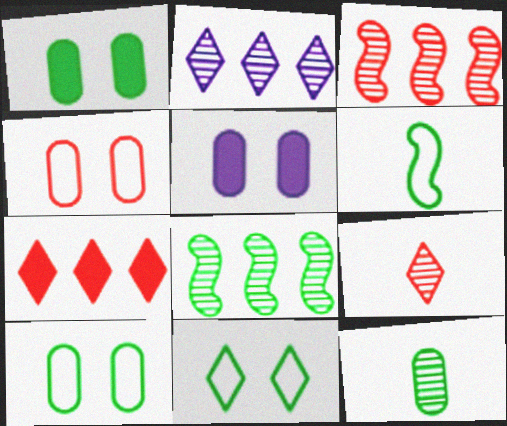[]